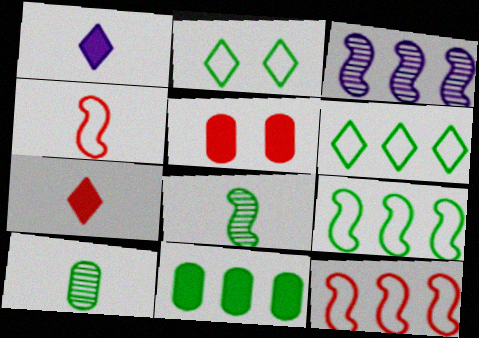[[1, 4, 10], 
[2, 8, 11]]